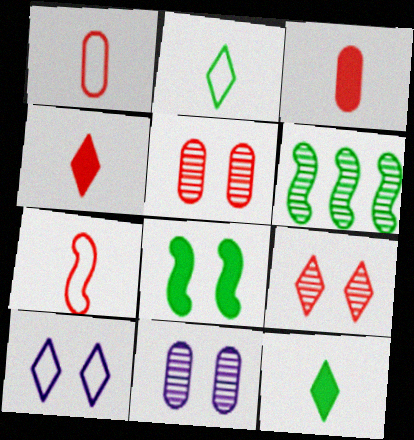[[3, 6, 10], 
[5, 8, 10]]